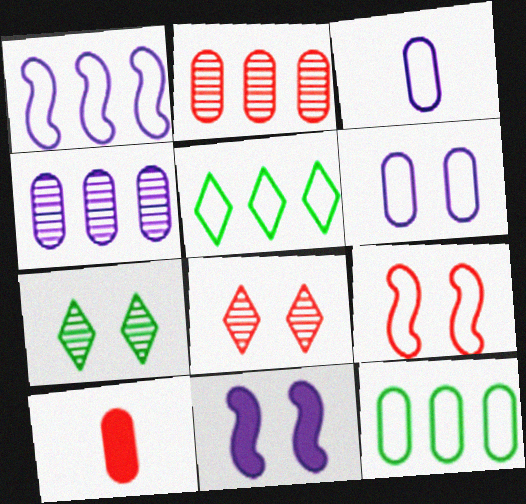[[1, 7, 10], 
[3, 5, 9]]